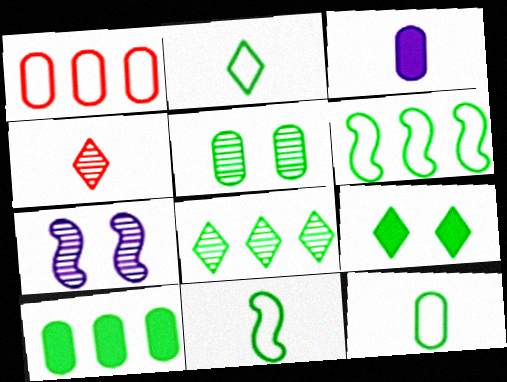[[1, 3, 5], 
[2, 8, 9], 
[2, 11, 12], 
[3, 4, 11], 
[5, 10, 12], 
[6, 8, 10]]